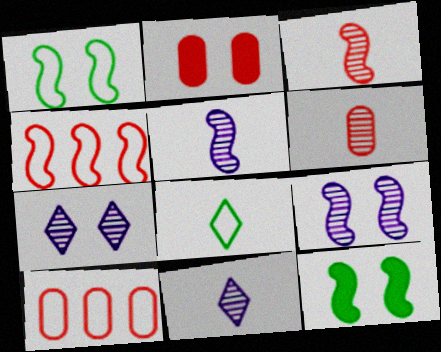[[1, 2, 7], 
[2, 6, 10], 
[4, 5, 12], 
[10, 11, 12]]